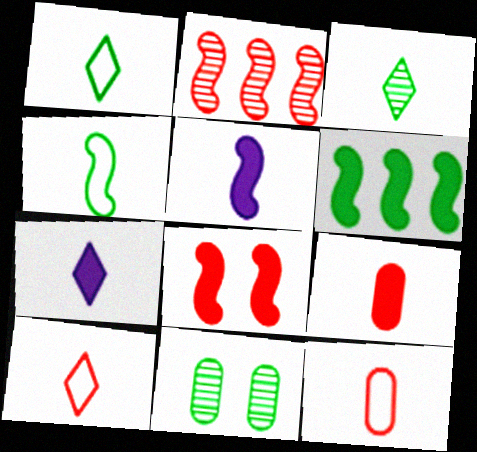[[1, 6, 11], 
[3, 5, 12], 
[3, 7, 10], 
[5, 6, 8]]